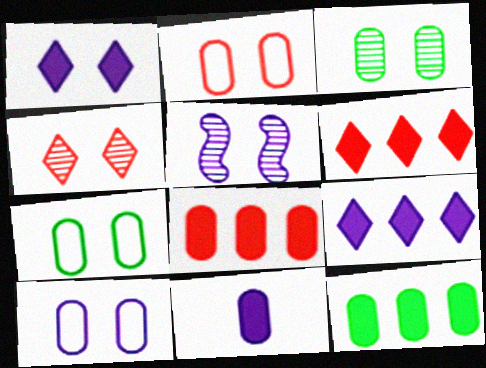[[1, 5, 10], 
[2, 7, 10], 
[3, 4, 5]]